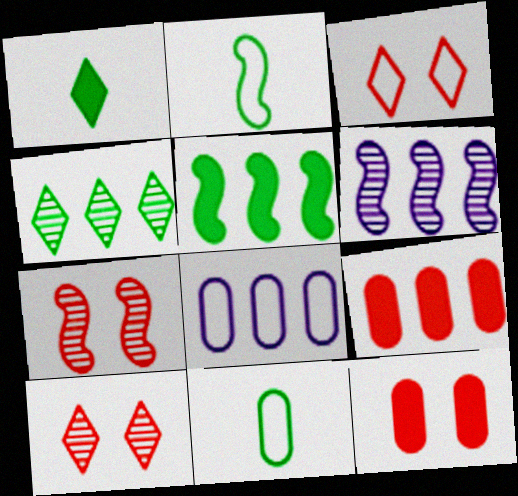[[1, 7, 8], 
[2, 3, 8], 
[3, 7, 12]]